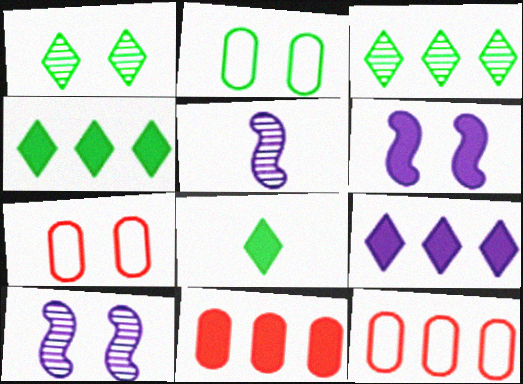[[1, 6, 7], 
[4, 5, 7], 
[6, 8, 11], 
[8, 10, 12]]